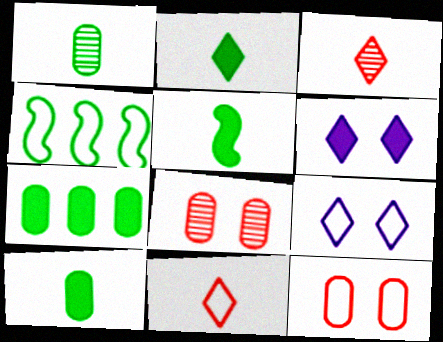[[2, 5, 10]]